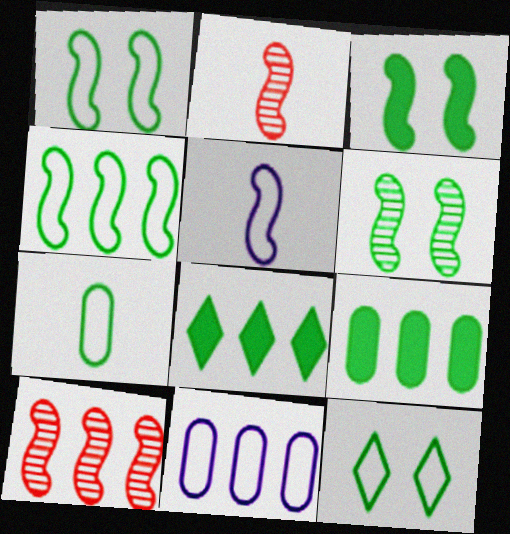[[1, 3, 6], 
[3, 5, 10], 
[4, 7, 12], 
[6, 7, 8], 
[8, 10, 11]]